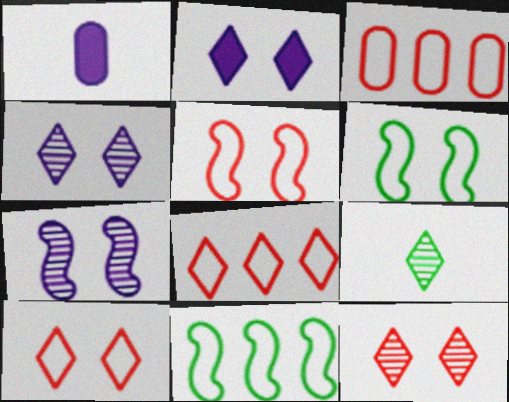[[1, 11, 12], 
[2, 8, 9]]